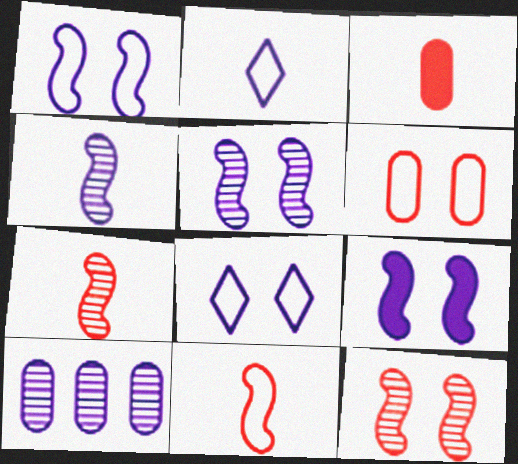[[1, 5, 9], 
[2, 9, 10]]